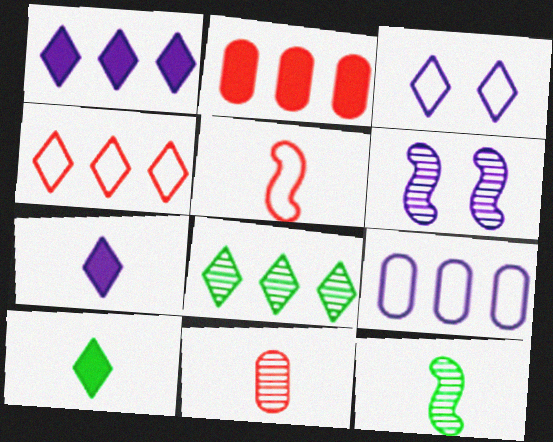[[1, 4, 8], 
[2, 3, 12], 
[6, 7, 9], 
[6, 8, 11]]